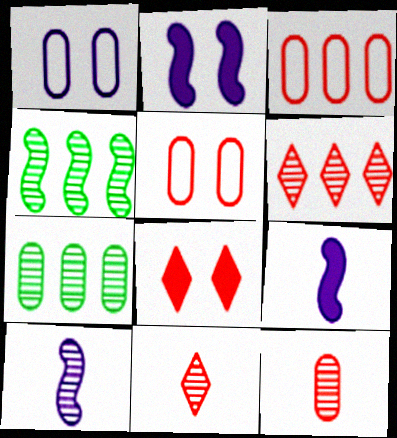[]